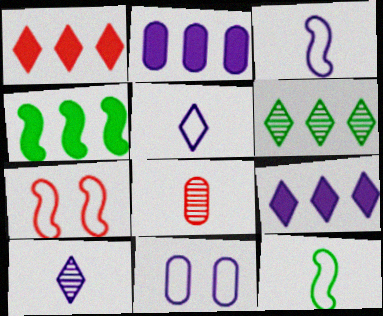[[1, 2, 4], 
[1, 7, 8]]